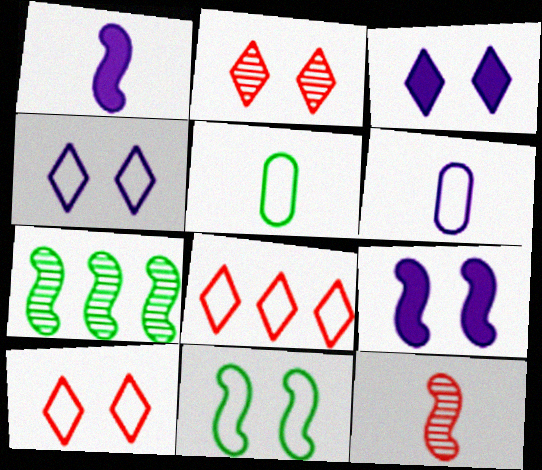[[6, 8, 11]]